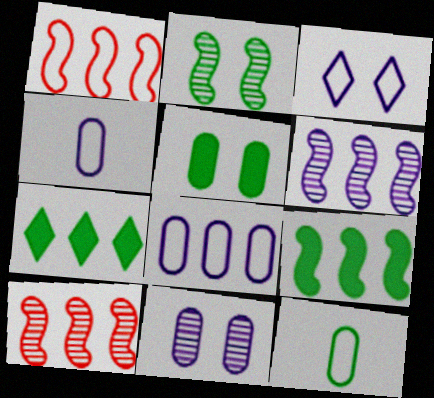[[1, 3, 12], 
[1, 6, 9], 
[2, 7, 12], 
[7, 8, 10]]